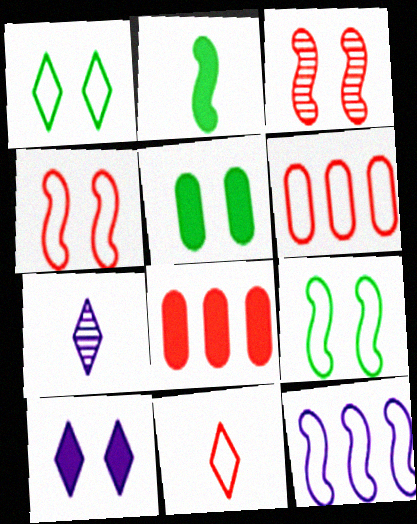[[2, 3, 12], 
[2, 8, 10], 
[3, 8, 11], 
[4, 6, 11], 
[7, 8, 9]]